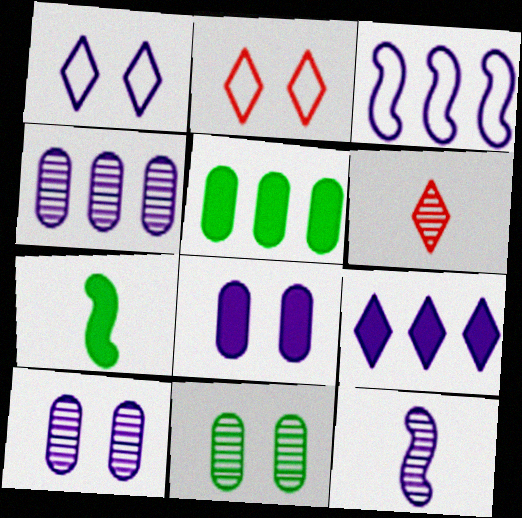[[2, 4, 7], 
[2, 5, 12], 
[3, 4, 9]]